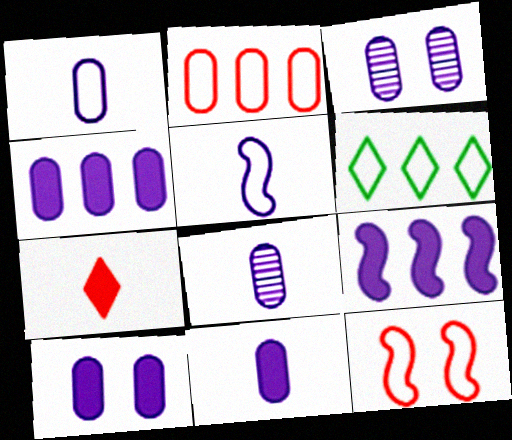[[1, 3, 4], 
[1, 6, 12], 
[1, 8, 11], 
[4, 10, 11]]